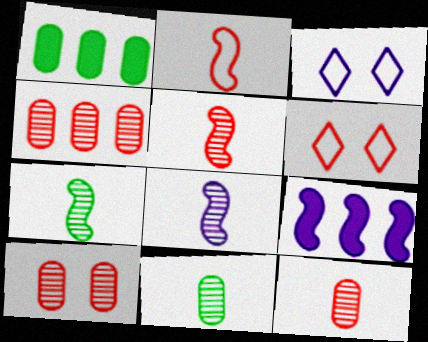[[1, 3, 5], 
[1, 6, 8], 
[4, 10, 12], 
[5, 7, 8], 
[6, 9, 11]]